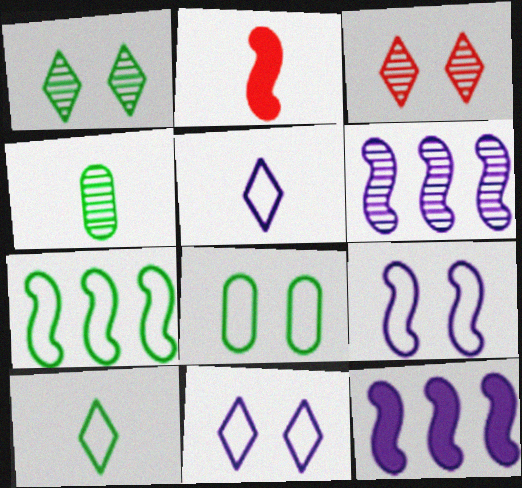[[2, 4, 5], 
[3, 4, 6], 
[7, 8, 10]]